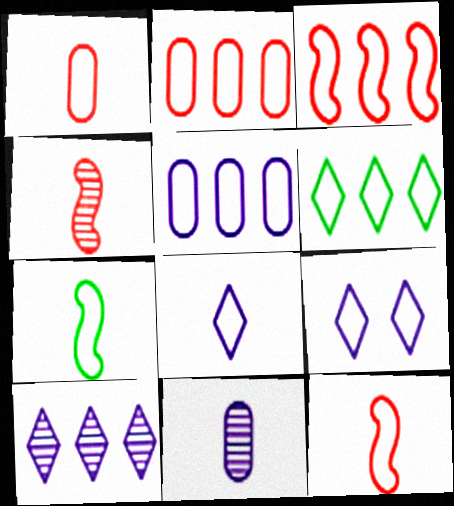[[1, 7, 8], 
[2, 7, 9], 
[3, 5, 6]]